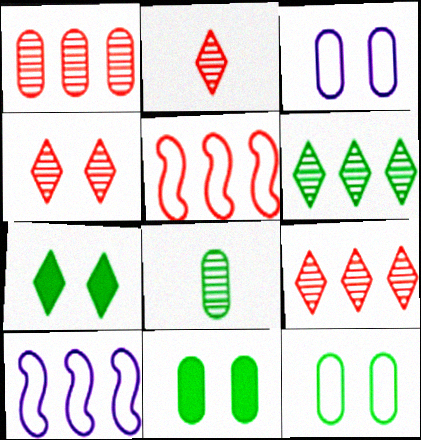[[2, 4, 9], 
[2, 10, 11]]